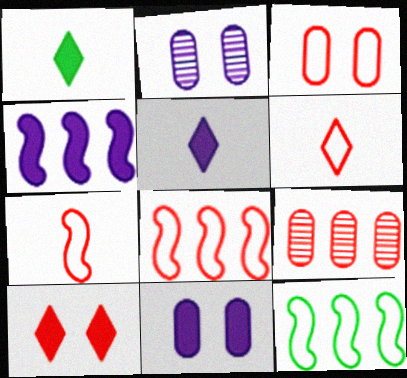[[1, 2, 8], 
[3, 6, 8], 
[4, 5, 11], 
[7, 9, 10]]